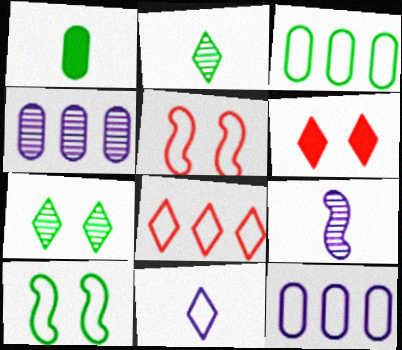[[3, 5, 11], 
[3, 6, 9]]